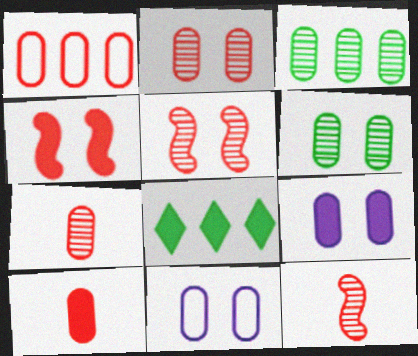[[1, 2, 10], 
[3, 10, 11], 
[8, 11, 12]]